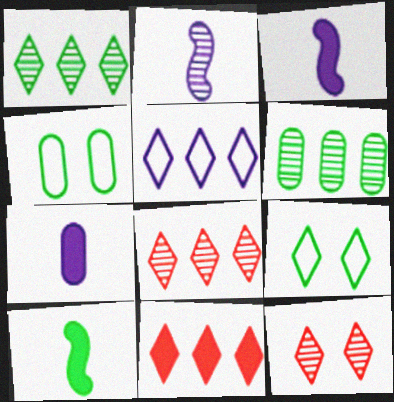[[1, 4, 10], 
[1, 5, 11], 
[2, 4, 11], 
[2, 6, 12], 
[3, 4, 8], 
[6, 9, 10]]